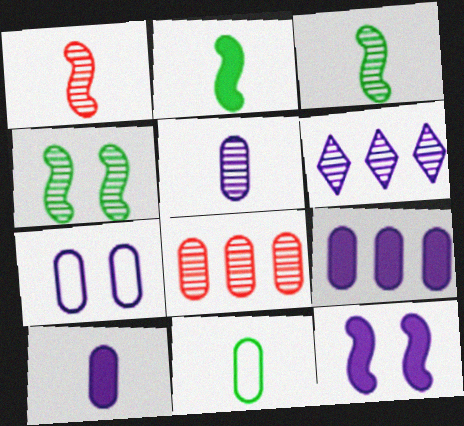[[5, 7, 9]]